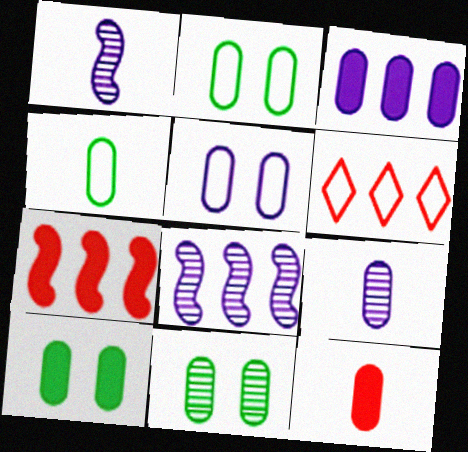[[1, 6, 10], 
[2, 10, 11], 
[3, 5, 9], 
[3, 10, 12], 
[4, 9, 12]]